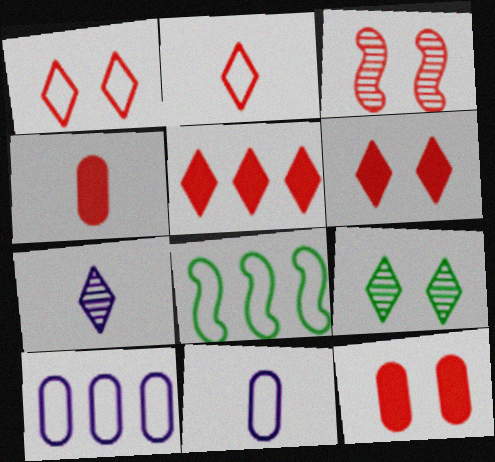[[1, 3, 12], 
[1, 8, 11], 
[7, 8, 12]]